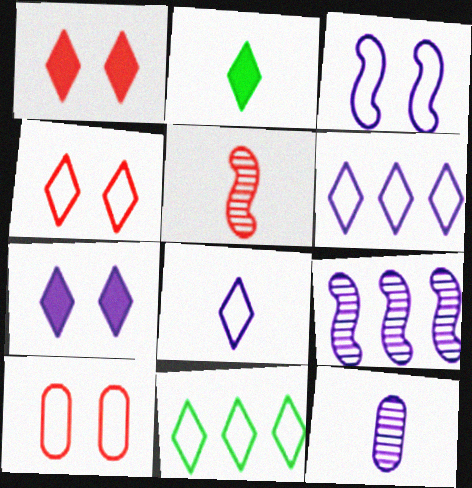[[2, 9, 10], 
[4, 8, 11]]